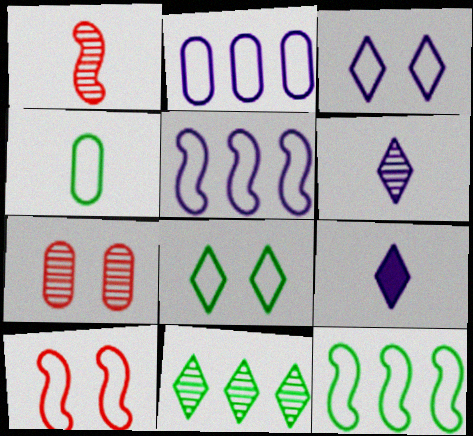[[1, 4, 9], 
[4, 8, 12], 
[7, 9, 12]]